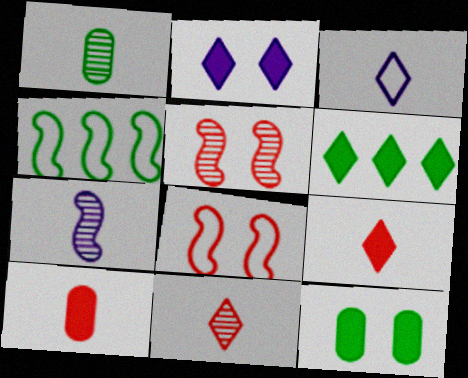[[1, 7, 11], 
[2, 6, 9]]